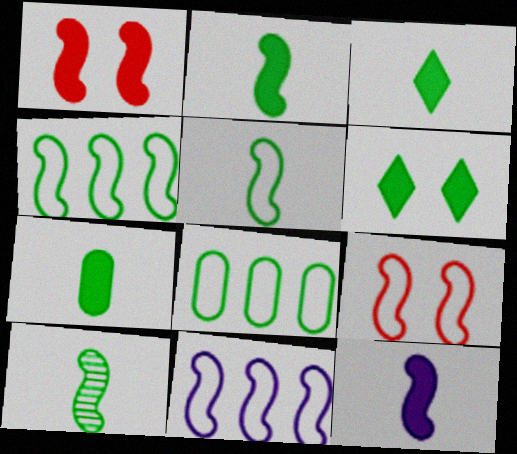[[1, 10, 11], 
[2, 3, 7], 
[2, 5, 10], 
[5, 9, 11], 
[6, 8, 10]]